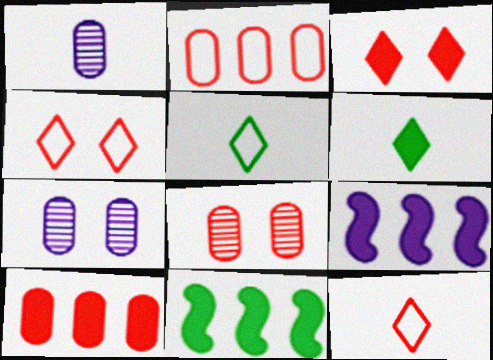[[1, 4, 11], 
[5, 8, 9], 
[7, 11, 12]]